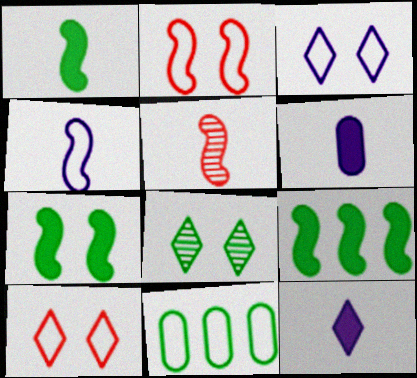[[1, 4, 5], 
[1, 7, 9], 
[1, 8, 11], 
[4, 10, 11]]